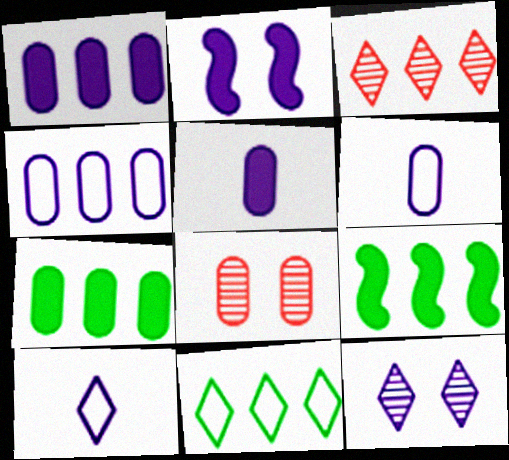[[3, 4, 9], 
[6, 7, 8], 
[8, 9, 10]]